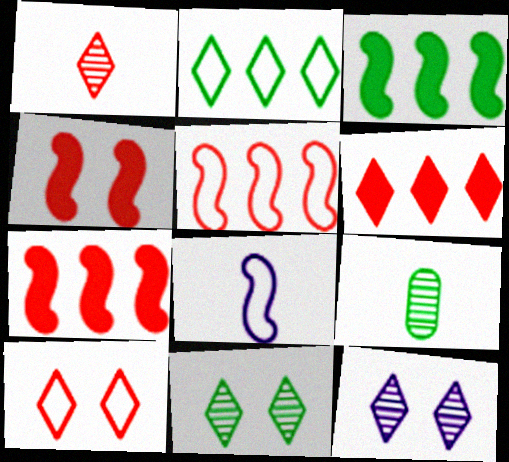[[1, 6, 10]]